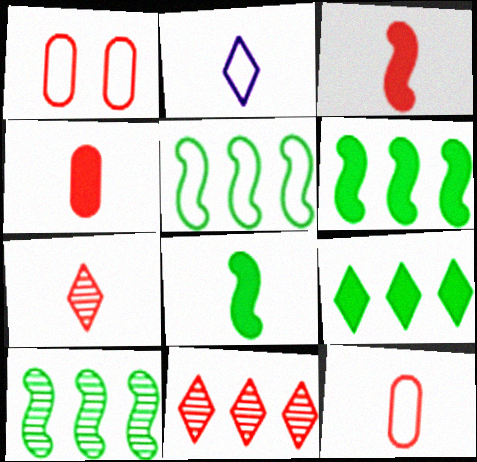[[1, 2, 5], 
[1, 3, 11], 
[3, 7, 12], 
[5, 6, 10]]